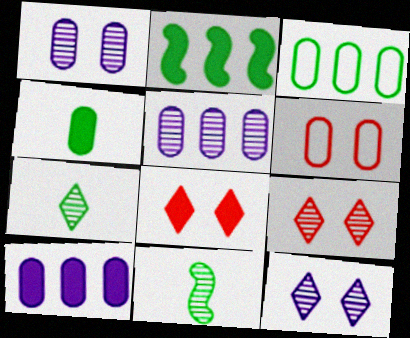[[4, 5, 6], 
[5, 9, 11]]